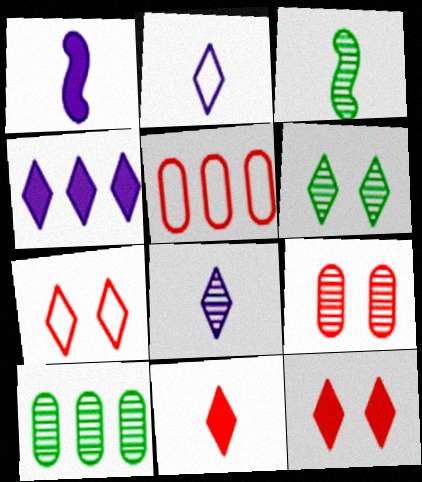[[1, 5, 6], 
[1, 7, 10], 
[3, 6, 10]]